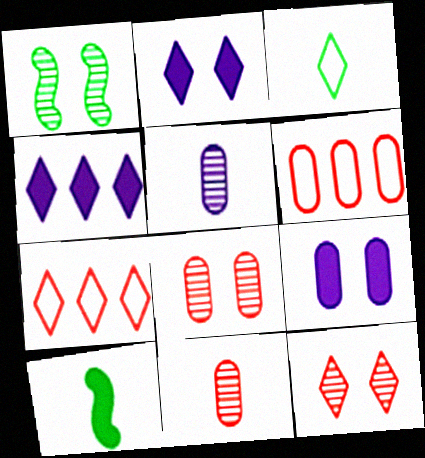[[3, 4, 12]]